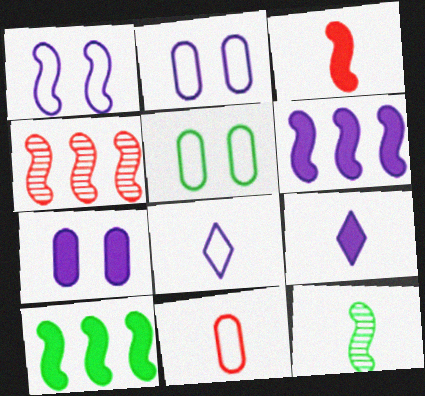[[4, 5, 9], 
[6, 7, 9], 
[9, 11, 12]]